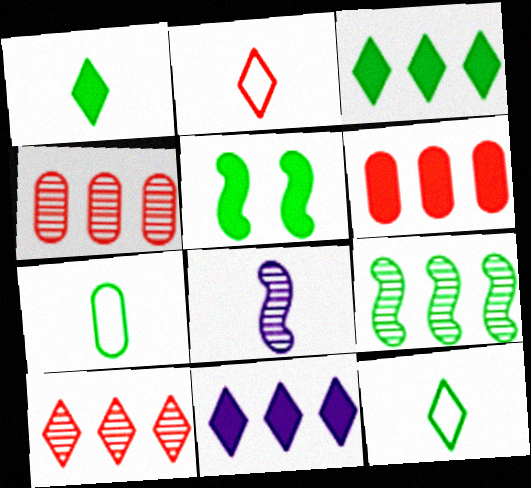[]